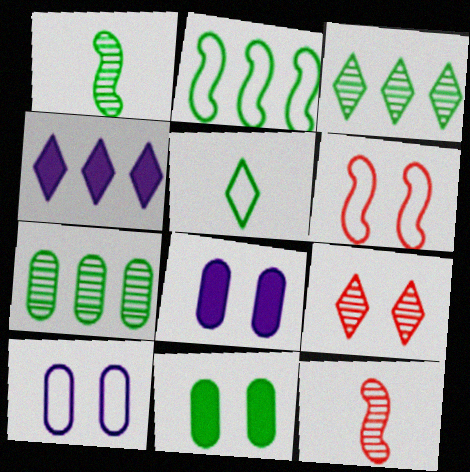[[4, 5, 9]]